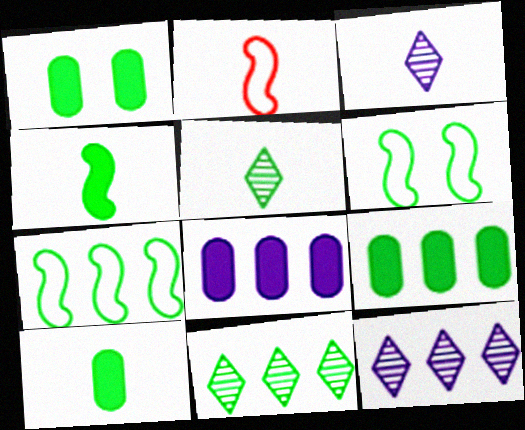[[1, 2, 12], 
[1, 5, 7], 
[1, 9, 10], 
[2, 3, 10], 
[5, 6, 9], 
[6, 10, 11], 
[7, 9, 11]]